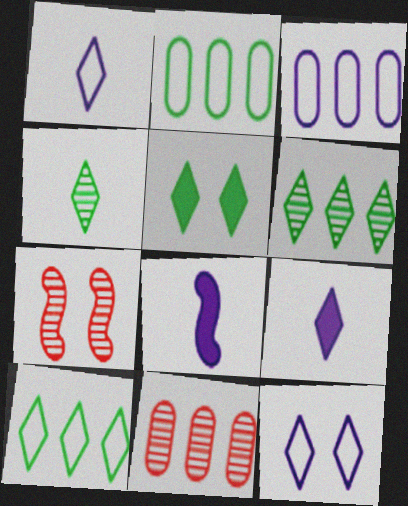[[2, 7, 9], 
[4, 5, 10]]